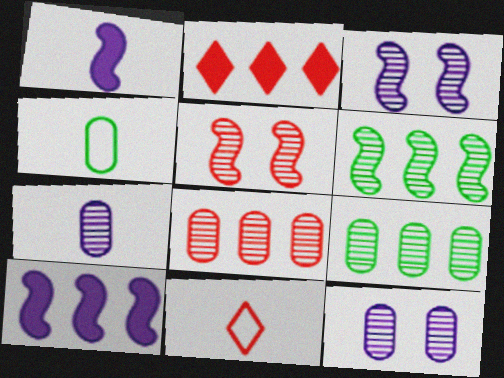[[2, 3, 4]]